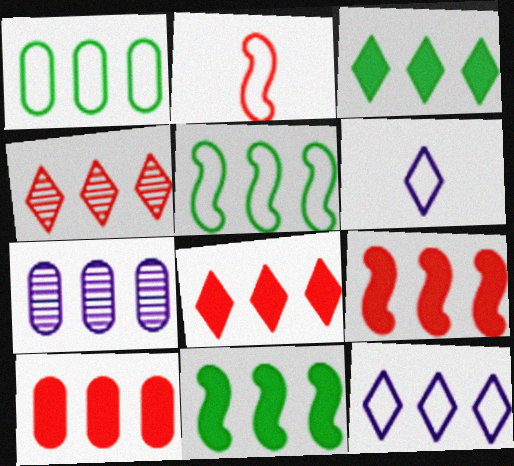[[1, 7, 10], 
[3, 4, 12], 
[5, 7, 8], 
[8, 9, 10]]